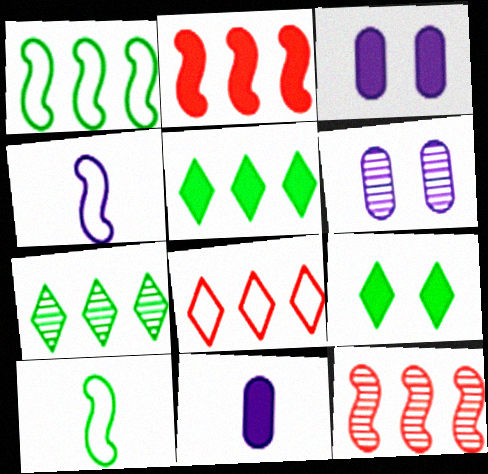[[2, 9, 11]]